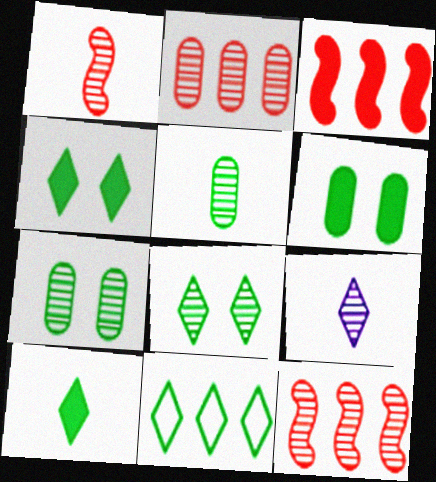[[1, 5, 9], 
[7, 9, 12], 
[8, 10, 11]]